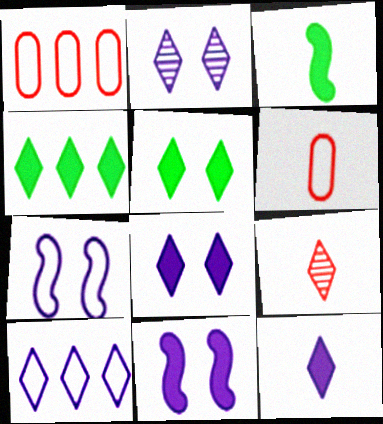[[1, 2, 3], 
[2, 10, 12], 
[5, 9, 10]]